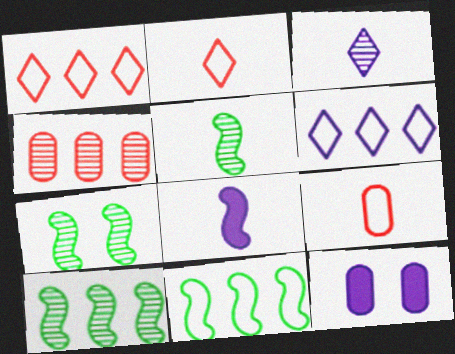[[1, 5, 12], 
[2, 10, 12], 
[3, 4, 7], 
[5, 7, 10]]